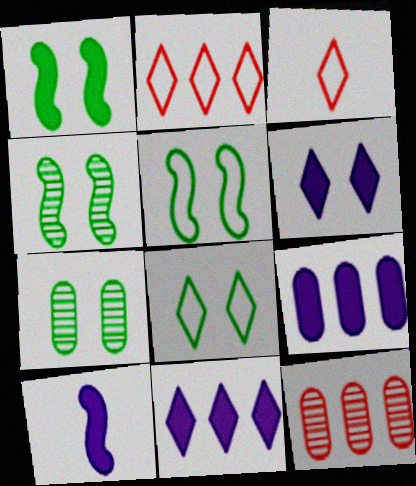[[1, 4, 5], 
[1, 7, 8], 
[2, 7, 10], 
[3, 4, 9], 
[6, 9, 10], 
[8, 10, 12]]